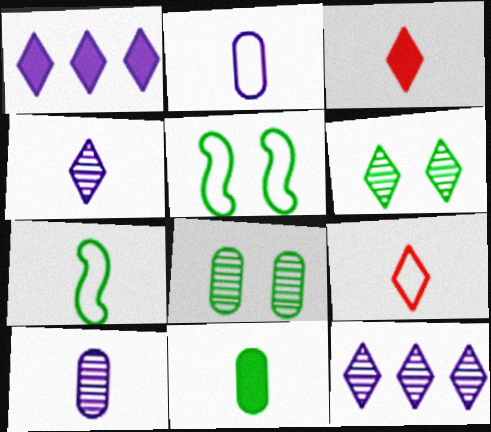[[1, 6, 9], 
[2, 7, 9], 
[3, 7, 10]]